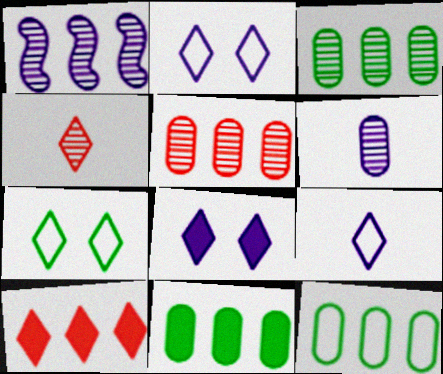[[1, 10, 12], 
[3, 11, 12]]